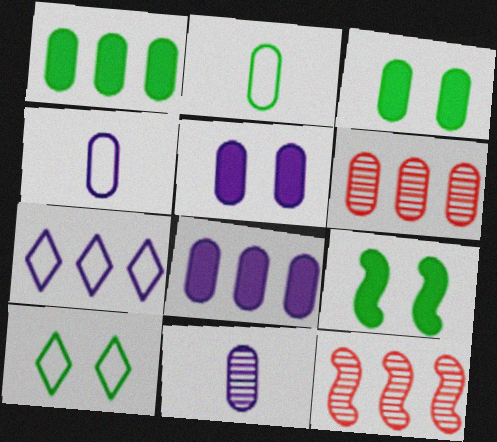[[1, 7, 12], 
[2, 5, 6], 
[3, 4, 6]]